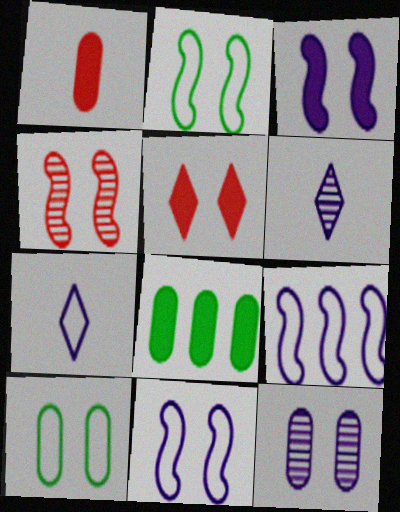[[2, 3, 4], 
[2, 5, 12], 
[4, 7, 8]]